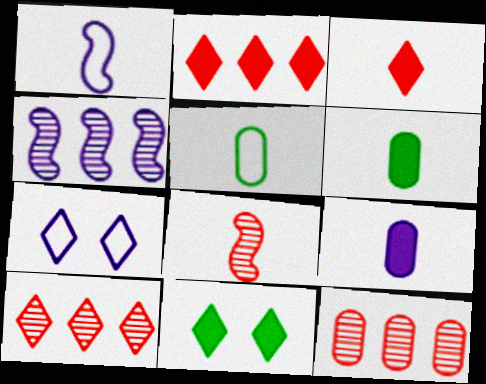[[1, 11, 12], 
[4, 7, 9]]